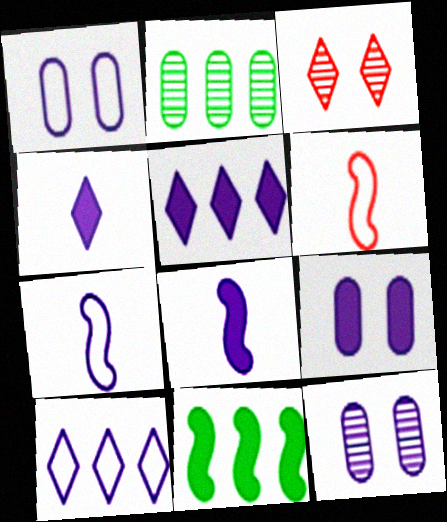[[1, 7, 10], 
[1, 9, 12], 
[5, 7, 12], 
[5, 8, 9], 
[8, 10, 12]]